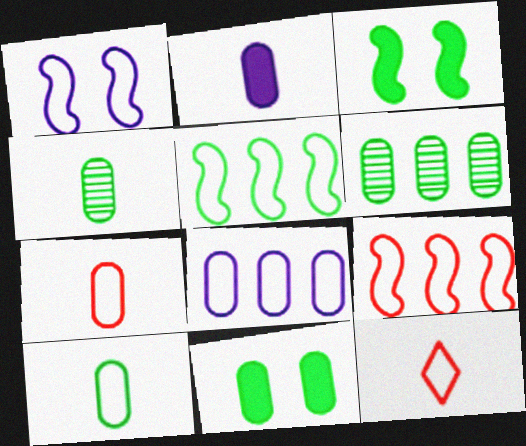[[2, 4, 7], 
[6, 10, 11]]